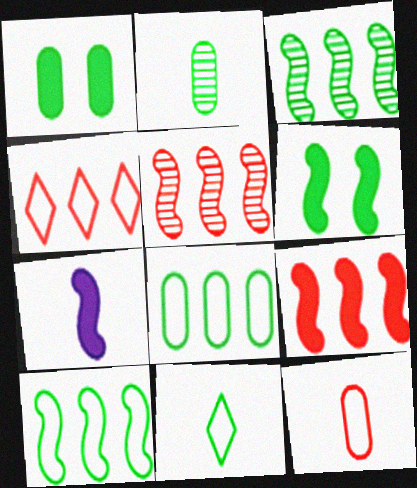[[1, 2, 8], 
[1, 3, 11], 
[6, 7, 9]]